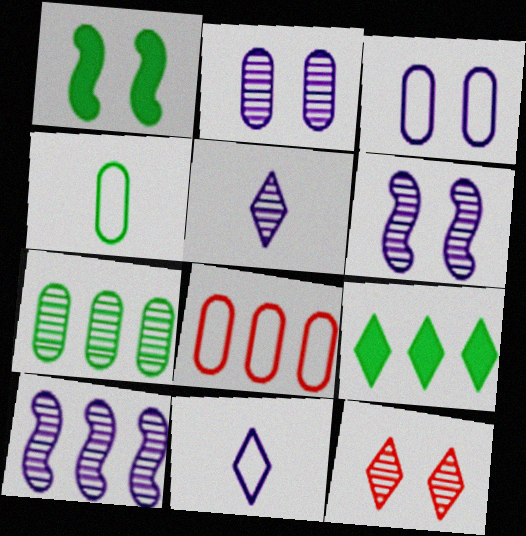[[1, 3, 12], 
[1, 5, 8], 
[2, 5, 10], 
[3, 4, 8], 
[8, 9, 10], 
[9, 11, 12]]